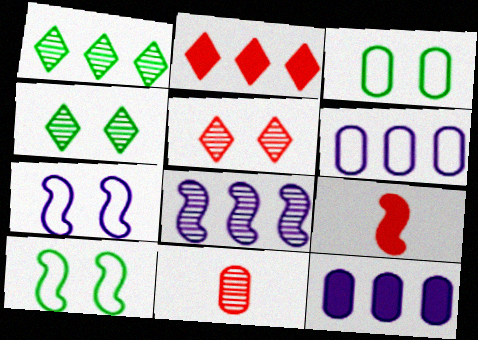[[3, 11, 12], 
[4, 6, 9], 
[4, 8, 11], 
[8, 9, 10]]